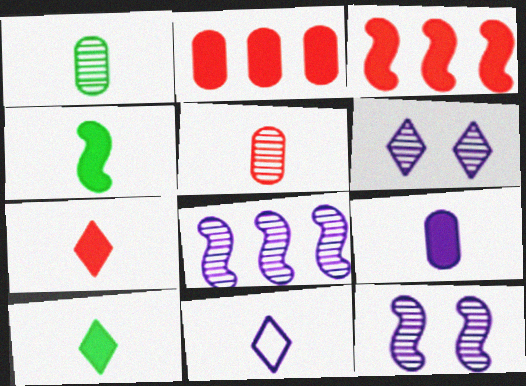[[4, 5, 11], 
[4, 7, 9]]